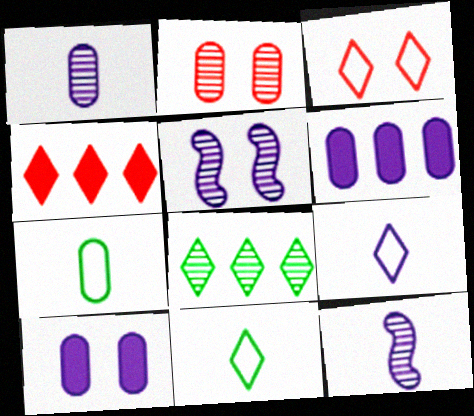[[2, 6, 7], 
[2, 8, 12], 
[4, 5, 7], 
[5, 6, 9]]